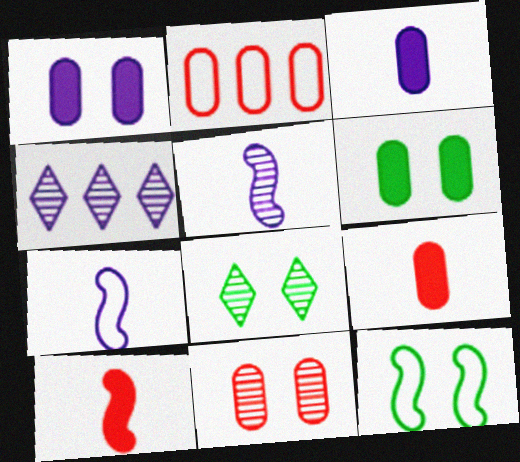[[1, 4, 7], 
[2, 9, 11], 
[4, 9, 12], 
[6, 8, 12]]